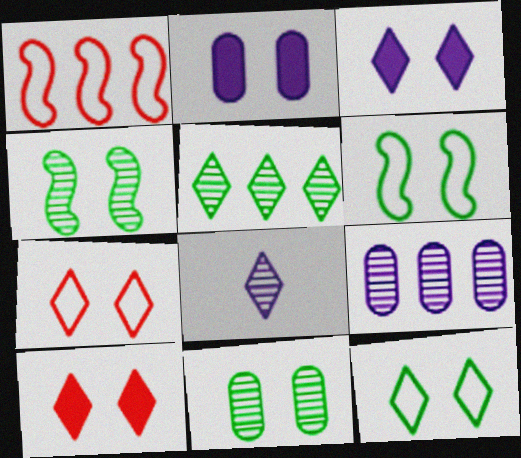[[2, 4, 7]]